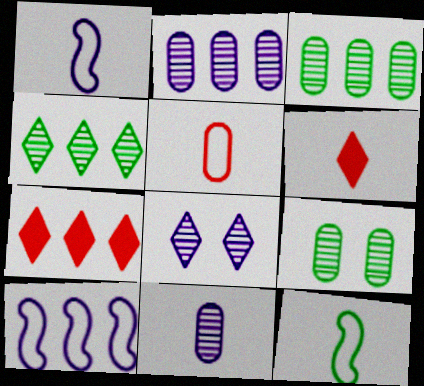[[1, 7, 9], 
[3, 7, 10], 
[6, 9, 10], 
[6, 11, 12]]